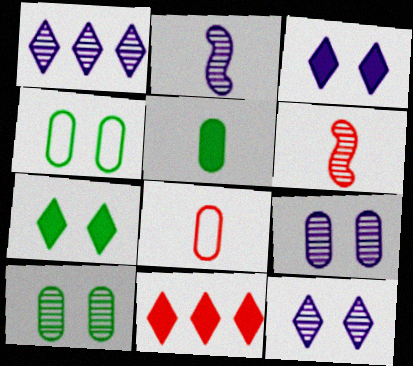[[1, 2, 9], 
[1, 6, 10], 
[2, 4, 11]]